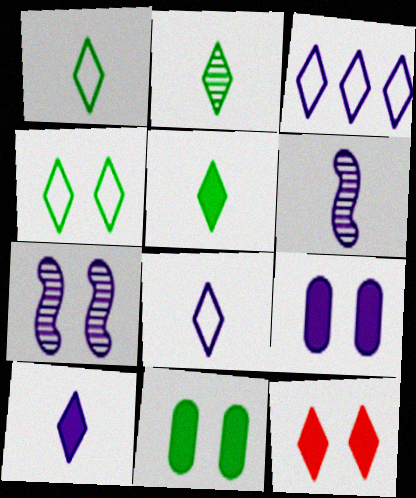[[1, 2, 5], 
[2, 3, 12], 
[3, 6, 9]]